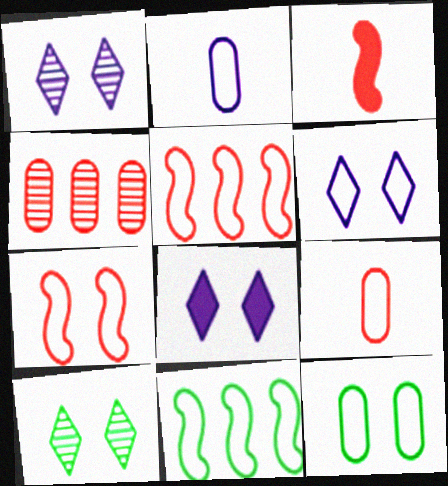[[1, 6, 8], 
[6, 7, 12], 
[6, 9, 11]]